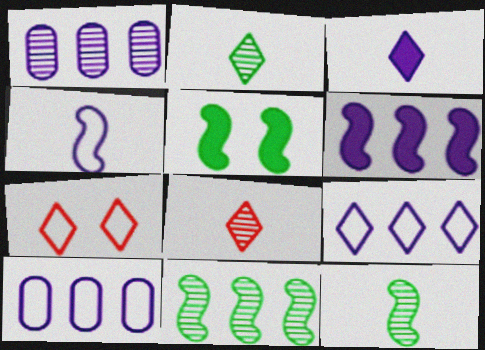[[1, 6, 9], 
[5, 8, 10]]